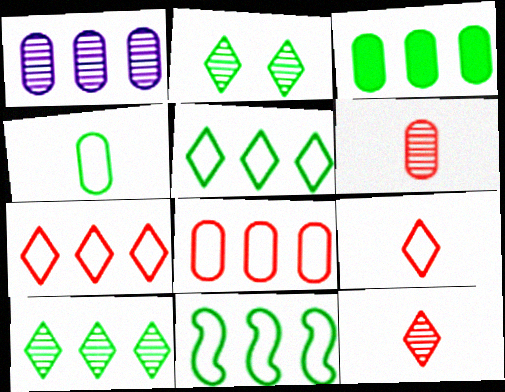[[1, 3, 8], 
[3, 10, 11]]